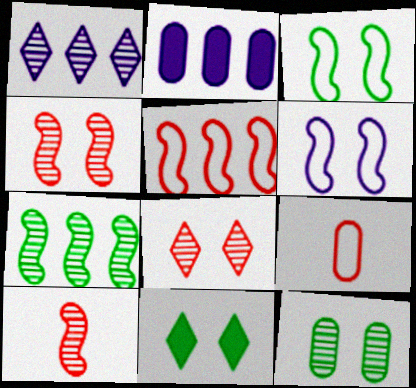[[1, 10, 12], 
[2, 9, 12], 
[3, 11, 12]]